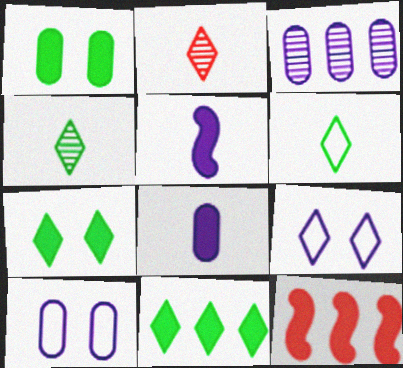[[2, 9, 11], 
[3, 5, 9], 
[3, 8, 10], 
[4, 10, 12], 
[7, 8, 12]]